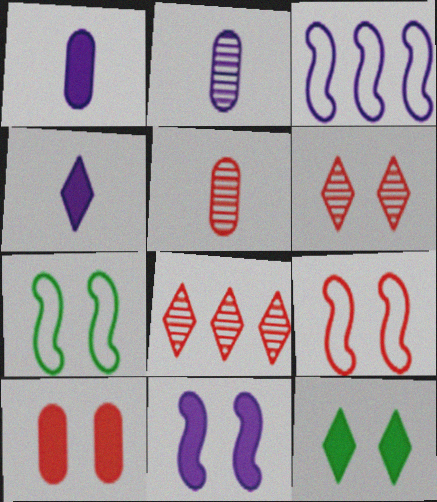[[1, 7, 8], 
[3, 5, 12], 
[6, 9, 10], 
[10, 11, 12]]